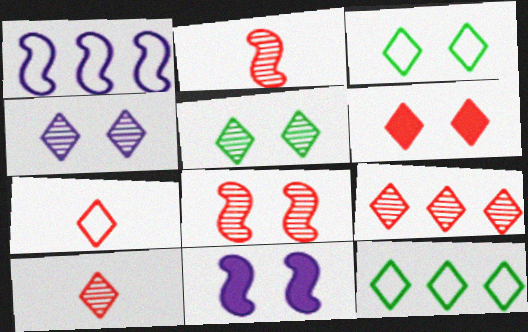[[3, 4, 6], 
[6, 7, 9]]